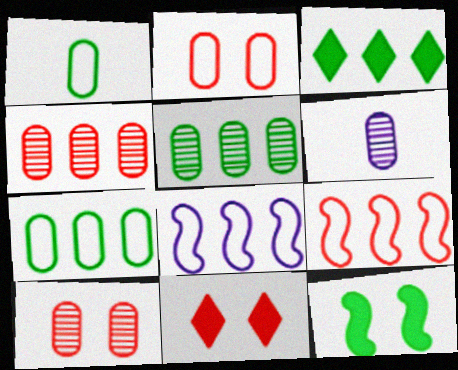[[3, 4, 8], 
[5, 6, 10]]